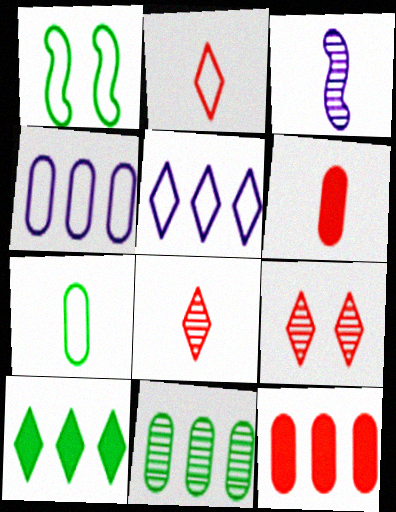[[1, 2, 4], 
[3, 9, 11], 
[4, 11, 12]]